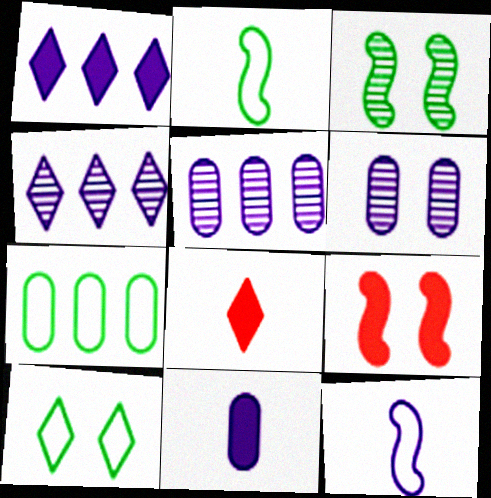[[1, 6, 12], 
[2, 7, 10], 
[4, 8, 10], 
[6, 9, 10]]